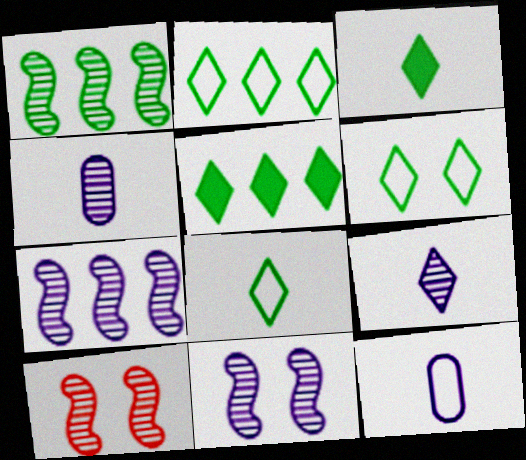[[2, 6, 8], 
[5, 10, 12]]